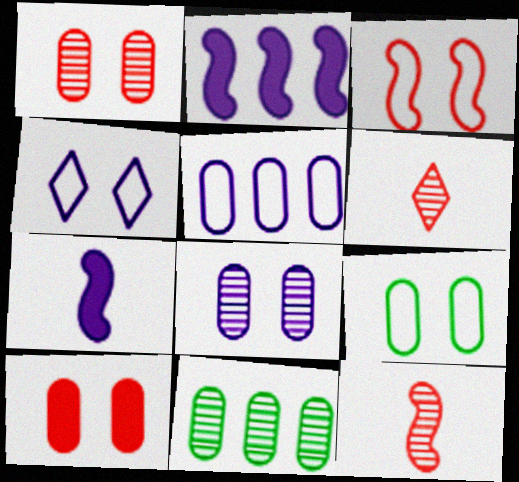[[2, 6, 9], 
[3, 4, 9], 
[8, 9, 10]]